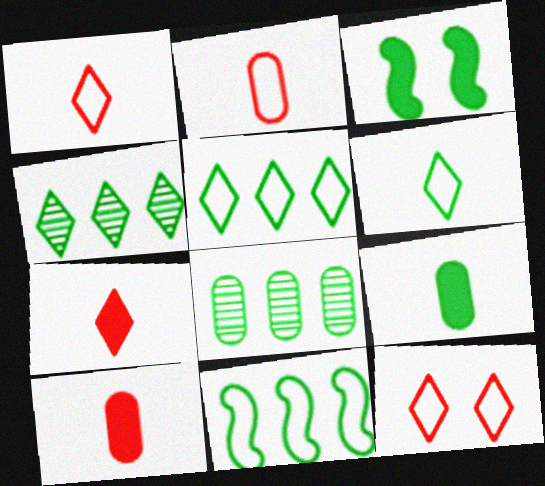[[3, 6, 8]]